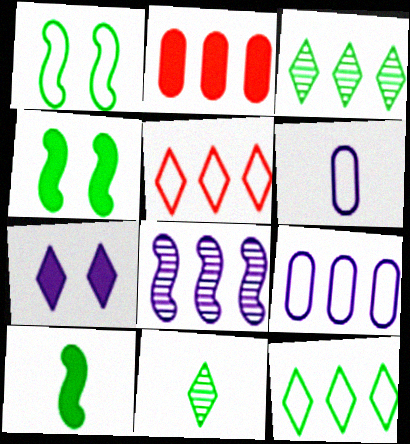[[1, 5, 6], 
[2, 7, 10], 
[2, 8, 12], 
[5, 7, 11], 
[6, 7, 8]]